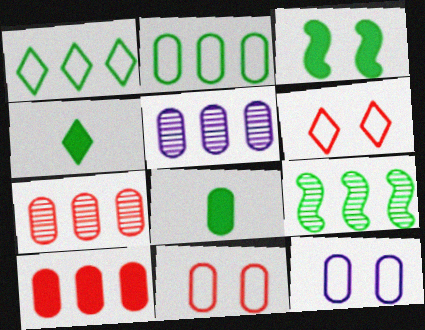[[2, 5, 10], 
[5, 8, 11], 
[7, 8, 12]]